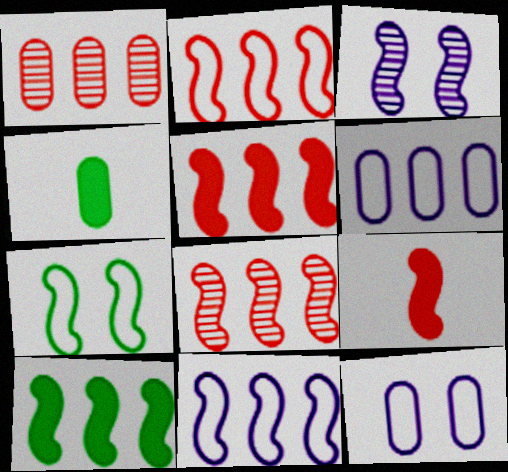[[1, 4, 12], 
[2, 5, 8], 
[8, 10, 11]]